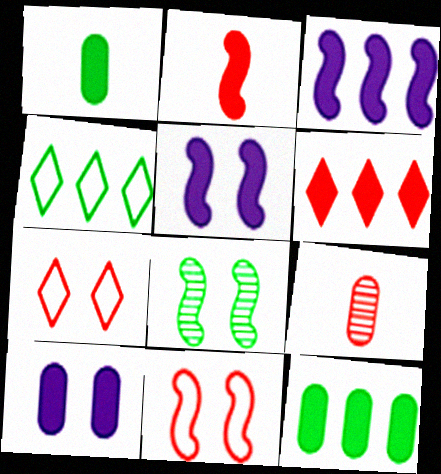[[1, 4, 8], 
[1, 5, 6], 
[3, 6, 12], 
[4, 5, 9], 
[5, 8, 11], 
[6, 9, 11], 
[7, 8, 10]]